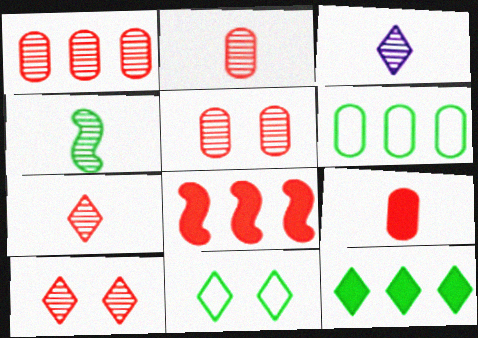[[1, 2, 5], 
[2, 3, 4]]